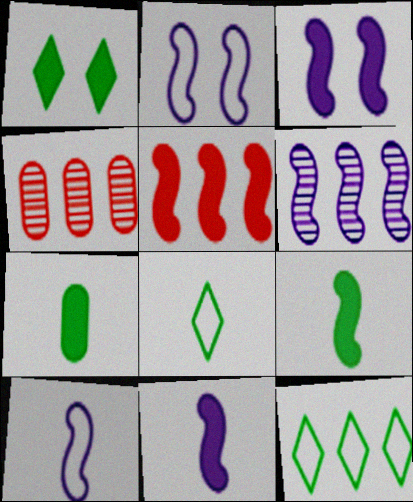[[1, 4, 10], 
[2, 6, 11], 
[3, 4, 8], 
[3, 5, 9], 
[3, 6, 10]]